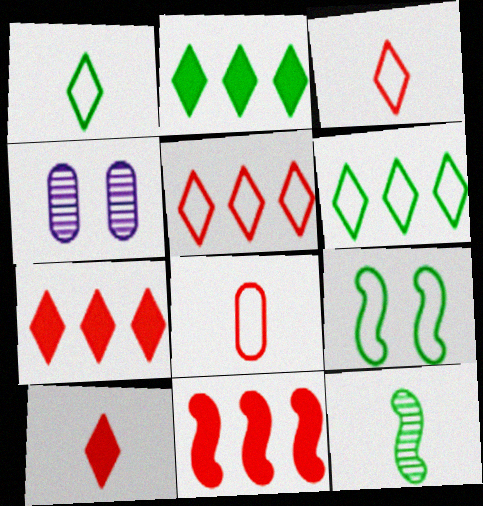[[1, 4, 11]]